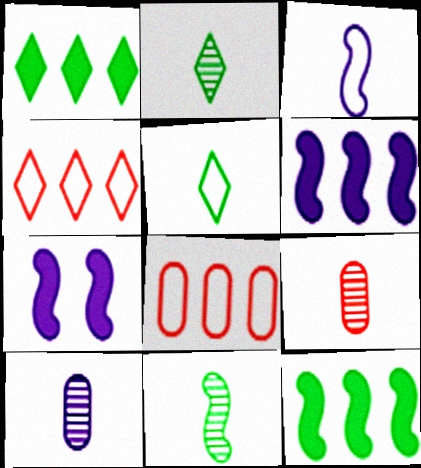[[2, 7, 8]]